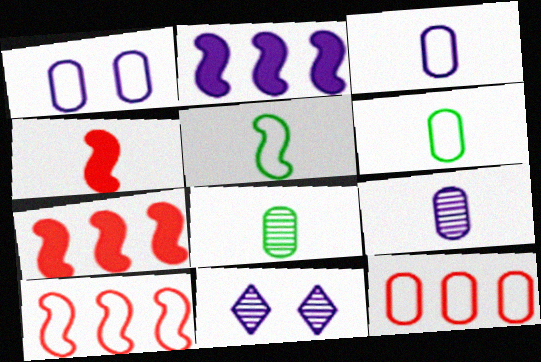[[1, 6, 12], 
[2, 3, 11], 
[6, 7, 11]]